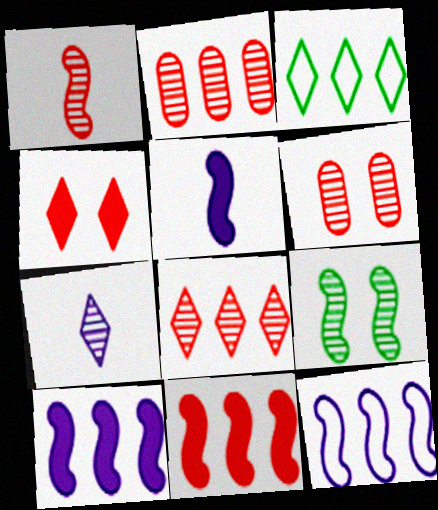[[1, 6, 8], 
[2, 3, 10], 
[2, 7, 9], 
[3, 4, 7], 
[3, 5, 6]]